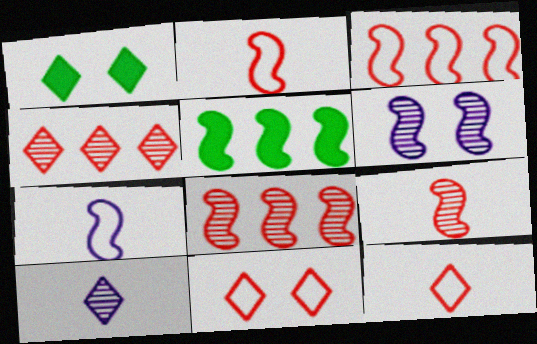[[2, 5, 6]]